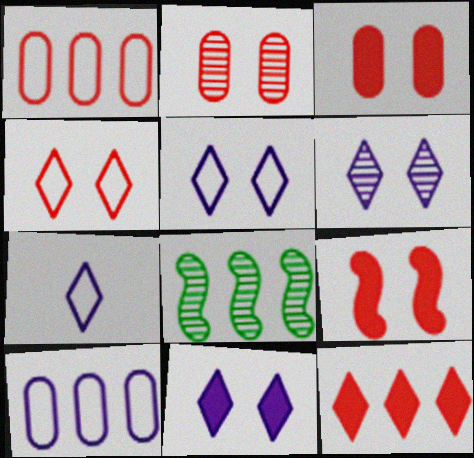[[2, 4, 9], 
[3, 7, 8], 
[5, 6, 11], 
[8, 10, 12]]